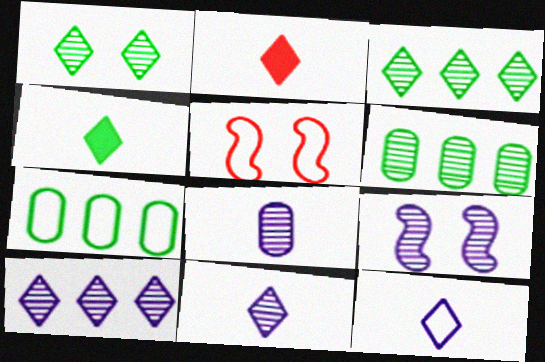[[2, 7, 9], 
[5, 7, 12], 
[8, 9, 10]]